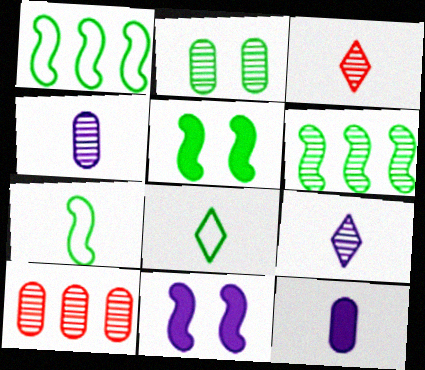[[2, 4, 10], 
[3, 7, 12], 
[5, 6, 7], 
[8, 10, 11]]